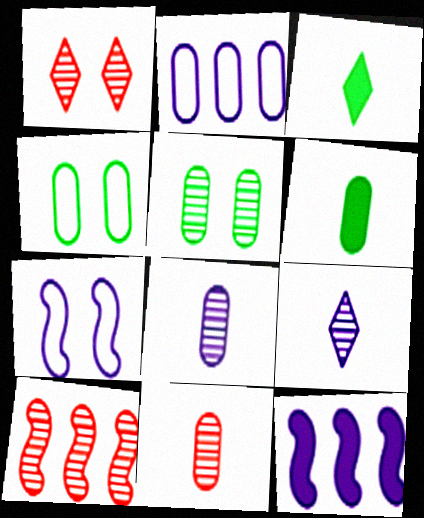[[1, 10, 11], 
[5, 9, 10]]